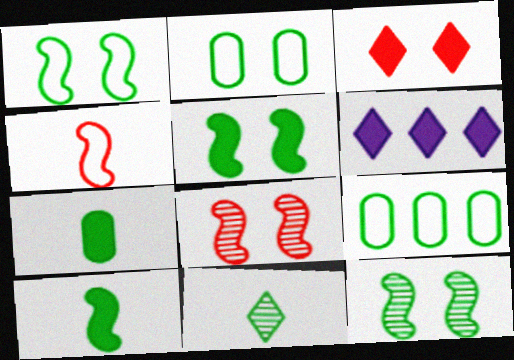[[1, 5, 12], 
[5, 9, 11]]